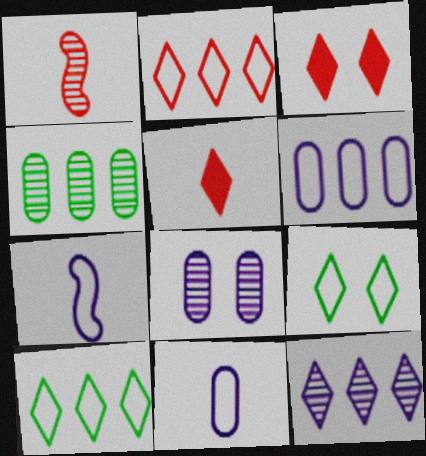[[3, 4, 7], 
[5, 9, 12]]